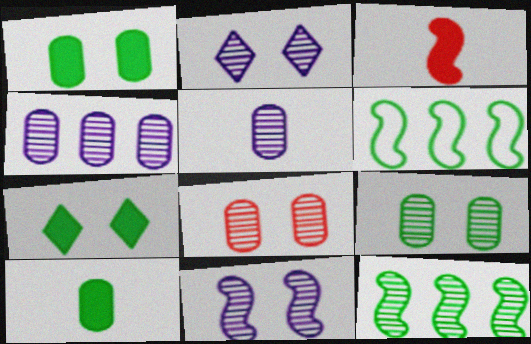[[3, 6, 11]]